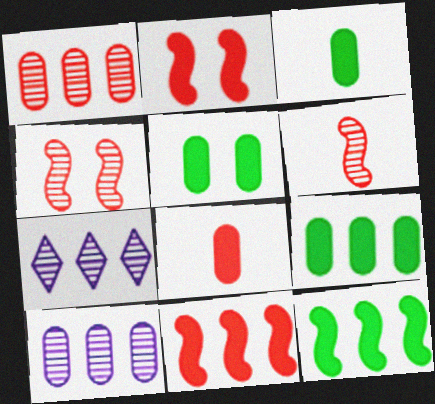[[3, 5, 9]]